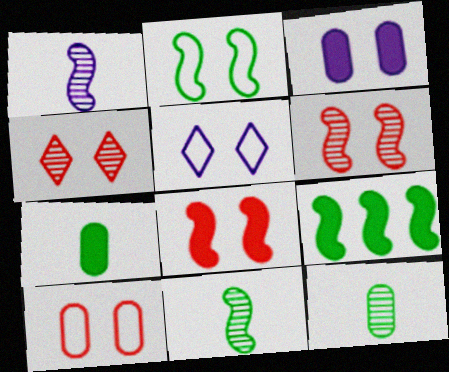[[2, 3, 4], 
[2, 5, 10], 
[2, 9, 11], 
[4, 8, 10]]